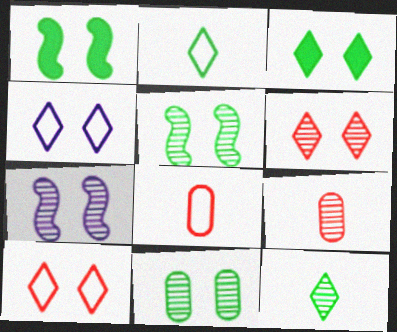[[3, 4, 6], 
[6, 7, 11]]